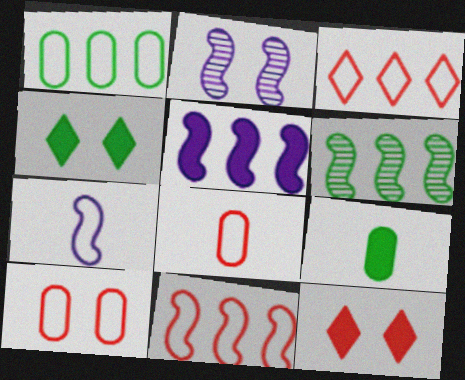[[2, 3, 9], 
[2, 4, 10], 
[2, 5, 7], 
[5, 6, 11], 
[5, 9, 12]]